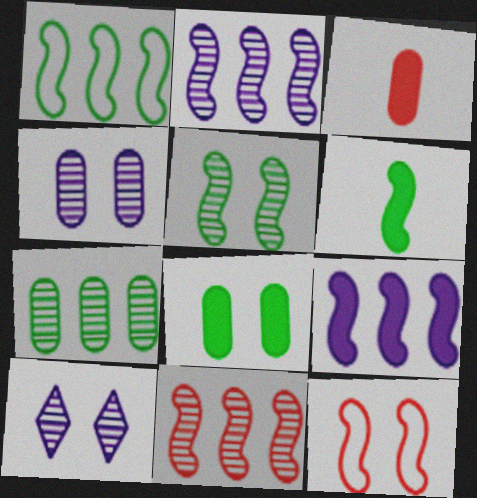[[1, 3, 10], 
[1, 5, 6], 
[1, 9, 11], 
[2, 6, 12], 
[8, 10, 12]]